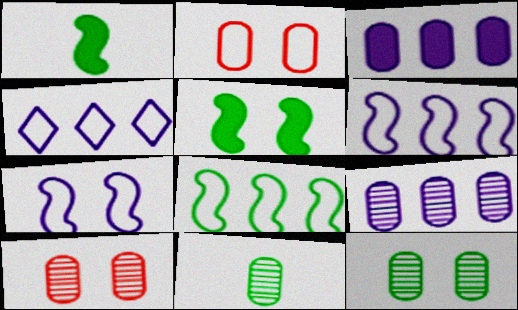[[1, 4, 10], 
[2, 3, 11], 
[9, 10, 11]]